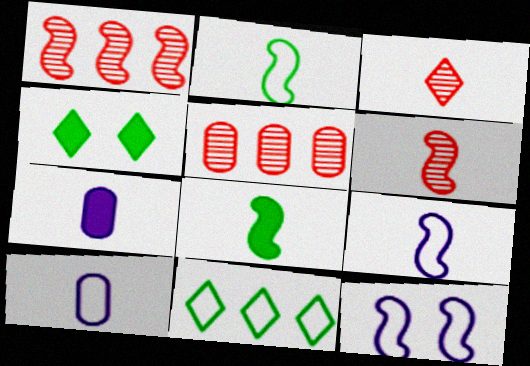[[1, 4, 10], 
[1, 8, 12], 
[2, 3, 7], 
[3, 8, 10], 
[4, 5, 9], 
[6, 8, 9]]